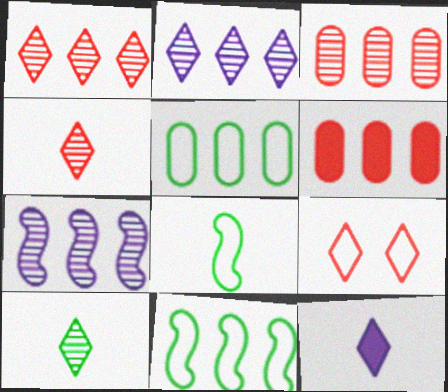[[2, 6, 11]]